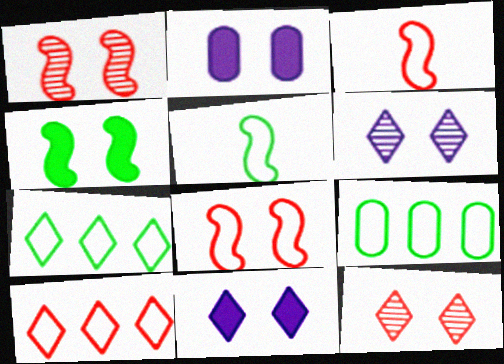[]